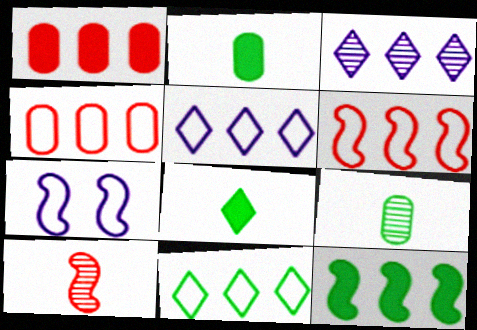[[3, 4, 12], 
[7, 10, 12]]